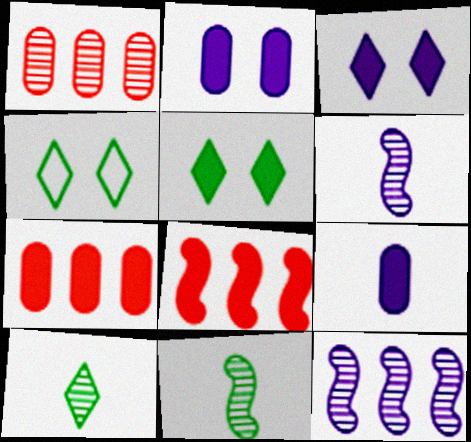[[4, 6, 7], 
[5, 8, 9]]